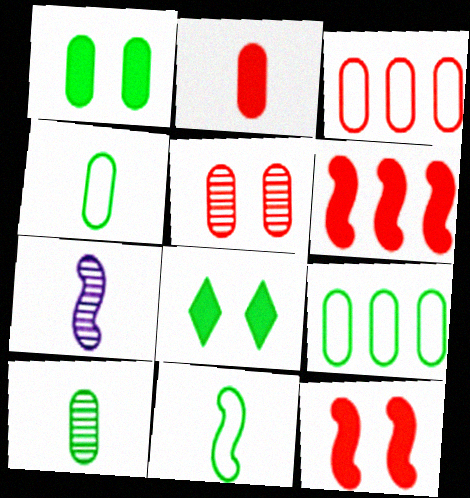[[1, 9, 10], 
[2, 3, 5], 
[3, 7, 8]]